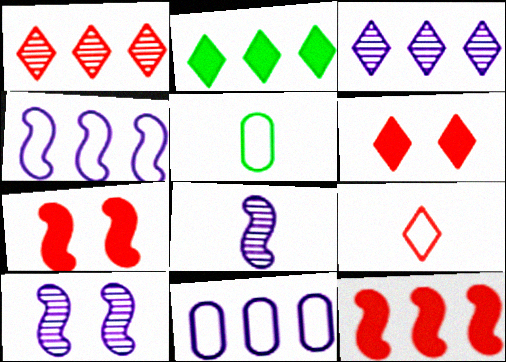[[1, 6, 9], 
[3, 5, 7]]